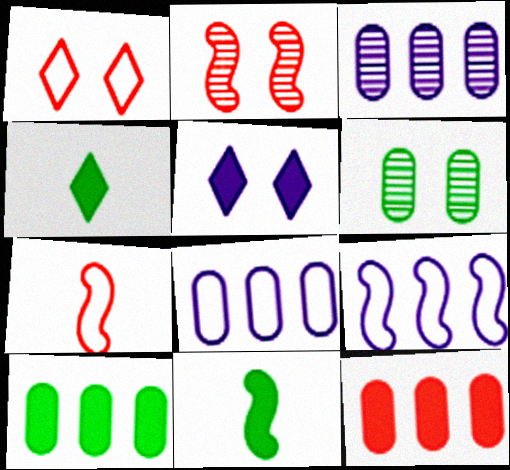[[1, 3, 11], 
[2, 4, 8], 
[2, 9, 11], 
[5, 11, 12]]